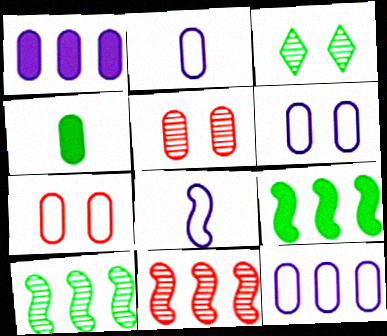[[2, 6, 12], 
[4, 5, 12]]